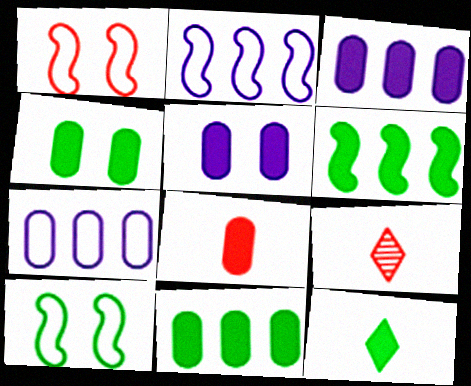[[2, 4, 9], 
[3, 4, 8], 
[3, 9, 10], 
[4, 6, 12], 
[5, 8, 11]]